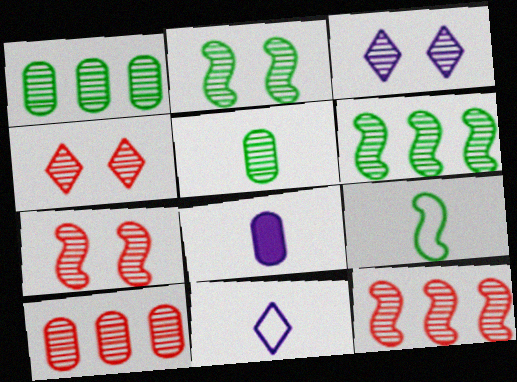[[3, 5, 12]]